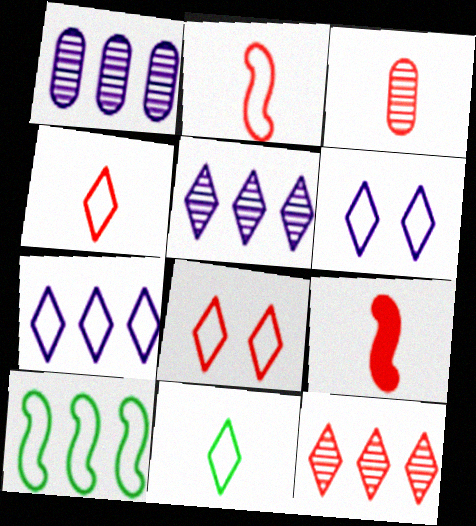[[3, 4, 9], 
[7, 8, 11]]